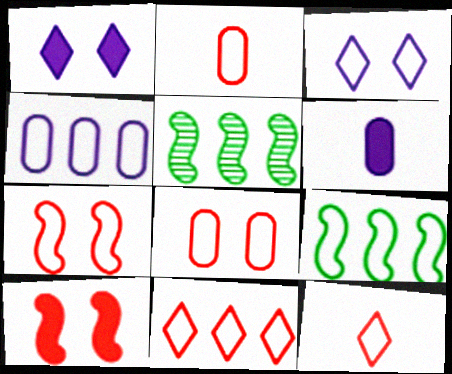[[1, 2, 5], 
[2, 3, 9], 
[2, 7, 11], 
[4, 9, 11]]